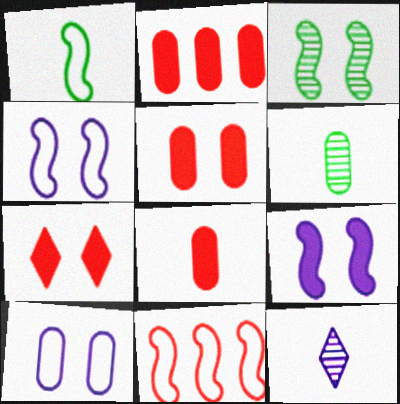[[1, 4, 11], 
[1, 8, 12], 
[2, 5, 8], 
[2, 6, 10], 
[3, 7, 10]]